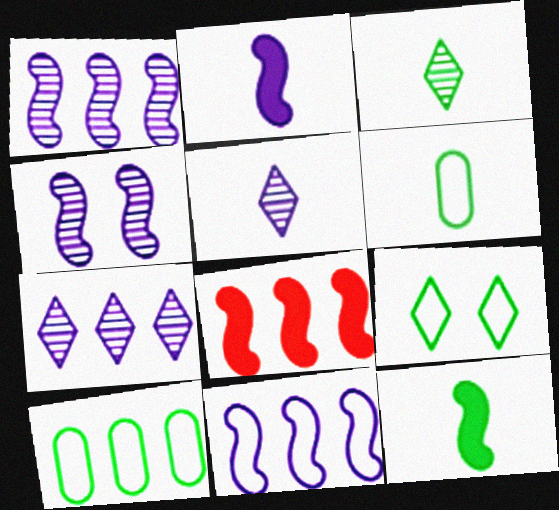[[2, 4, 11], 
[3, 6, 12], 
[7, 8, 10]]